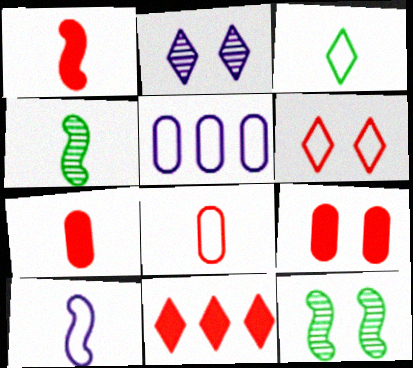[[1, 4, 10], 
[1, 9, 11], 
[2, 3, 11], 
[3, 8, 10]]